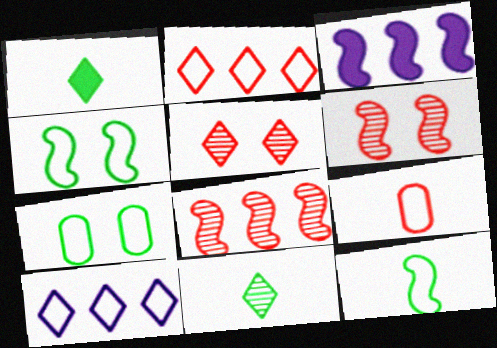[[1, 5, 10], 
[3, 6, 12], 
[4, 9, 10]]